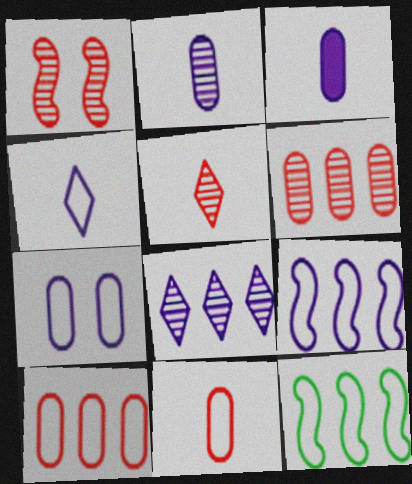[[1, 5, 6], 
[4, 7, 9]]